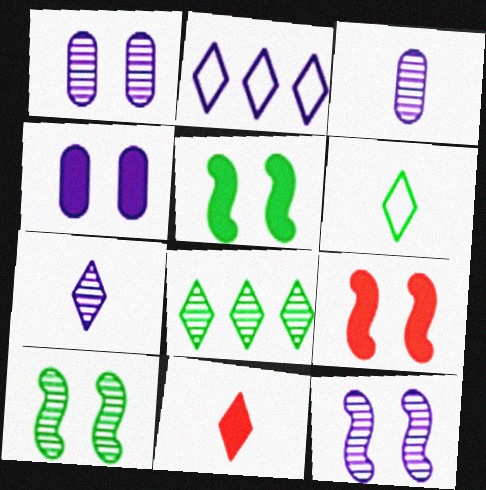[[6, 7, 11]]